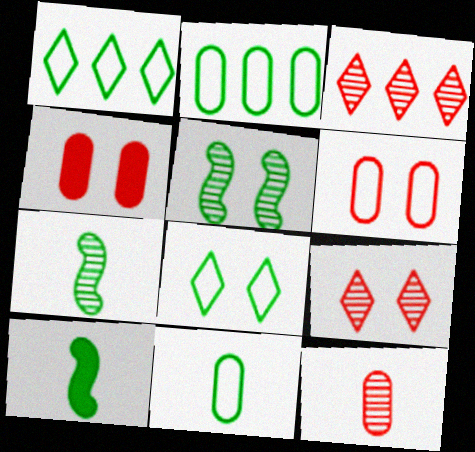[]